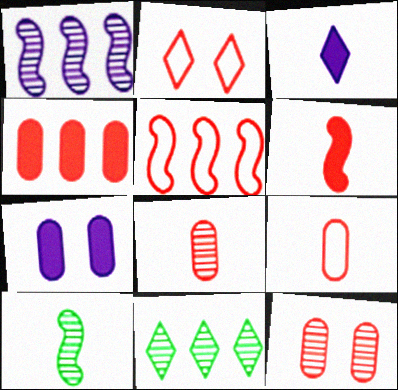[[2, 3, 11], 
[2, 5, 9], 
[3, 9, 10], 
[4, 9, 12]]